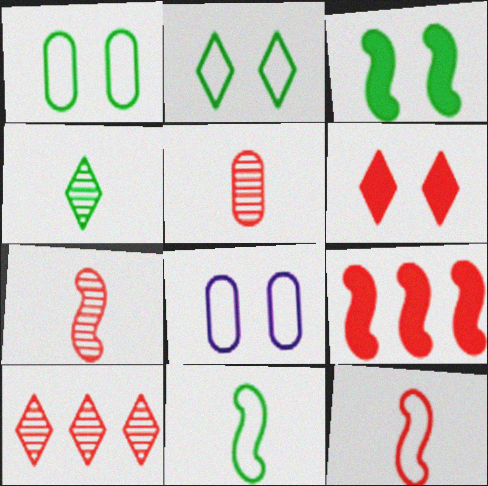[[4, 8, 9]]